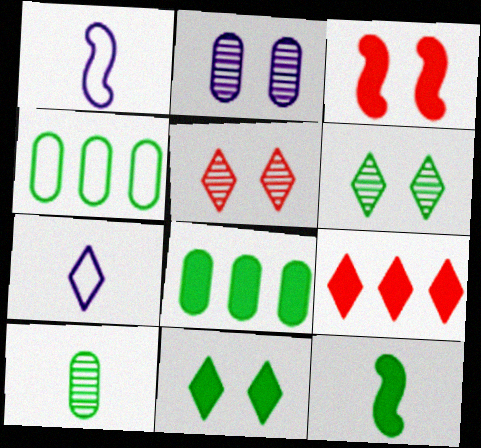[[1, 5, 8], 
[4, 6, 12], 
[6, 7, 9], 
[8, 11, 12]]